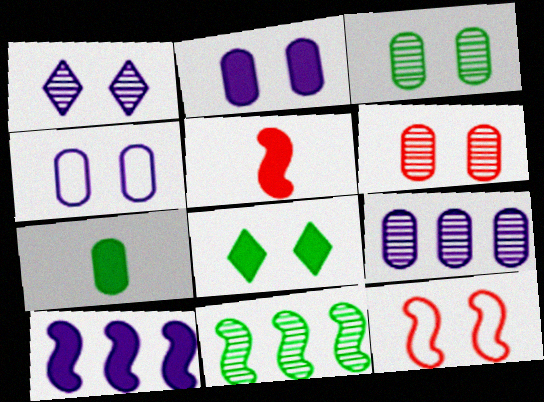[]